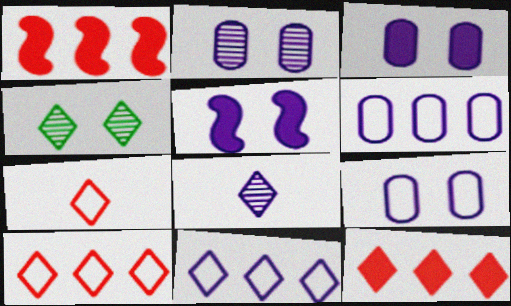[[2, 3, 9], 
[5, 6, 8]]